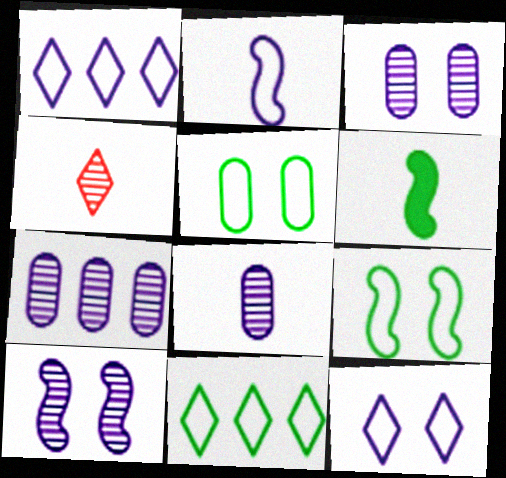[[3, 7, 8]]